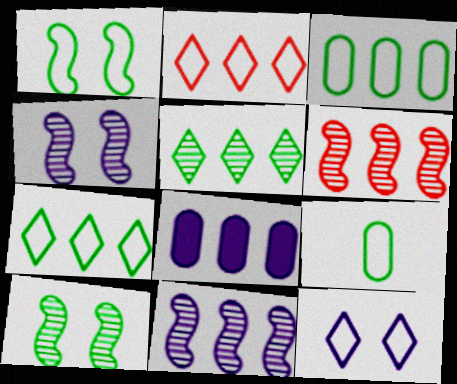[[1, 7, 9], 
[6, 7, 8]]